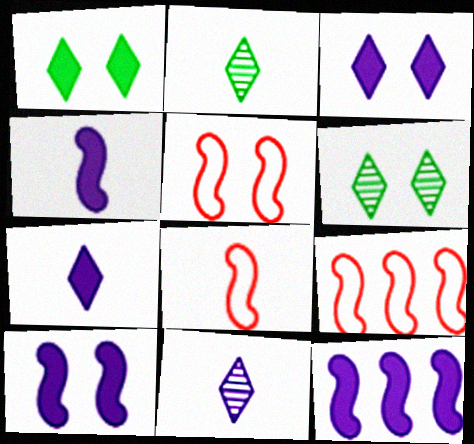[[4, 10, 12], 
[5, 8, 9]]